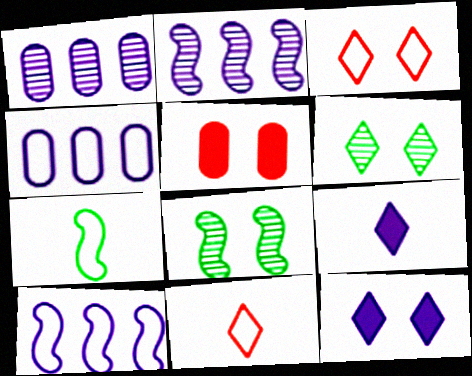[[3, 4, 7], 
[3, 6, 12]]